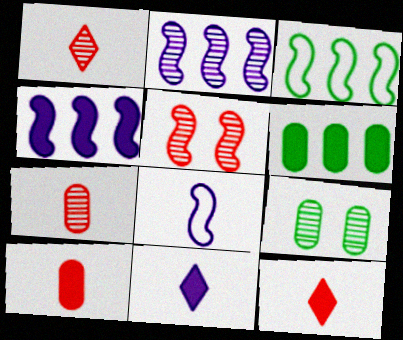[[1, 2, 9]]